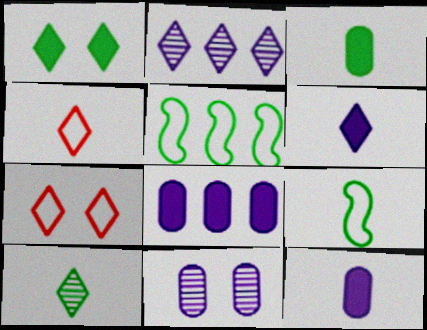[[1, 2, 4], 
[3, 9, 10], 
[4, 6, 10]]